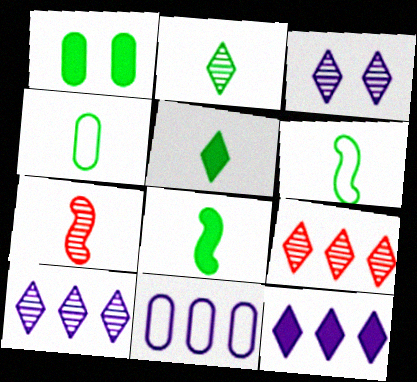[[2, 3, 9], 
[2, 4, 8]]